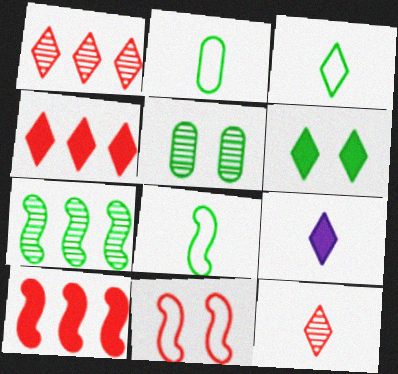[[2, 3, 8], 
[2, 6, 7], 
[3, 9, 12], 
[4, 6, 9]]